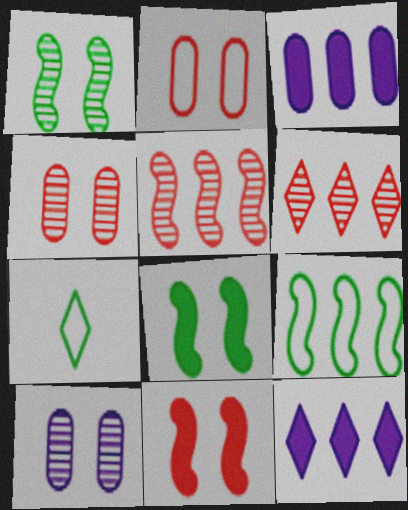[[3, 6, 9]]